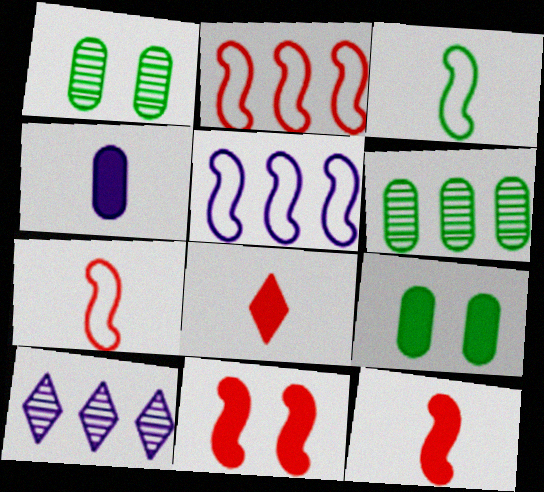[[1, 5, 8], 
[7, 9, 10]]